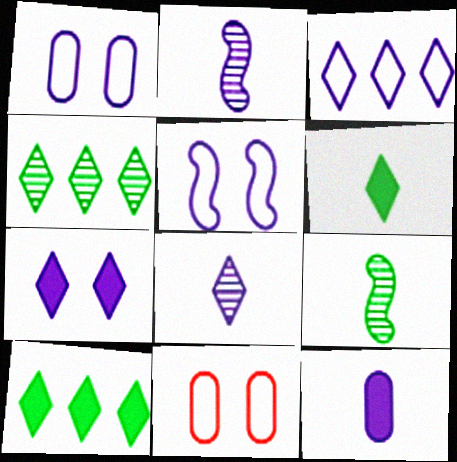[[2, 10, 11], 
[3, 7, 8]]